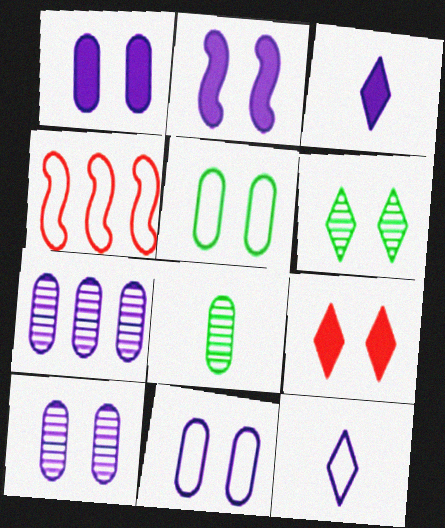[[1, 10, 11], 
[2, 7, 12], 
[4, 5, 12]]